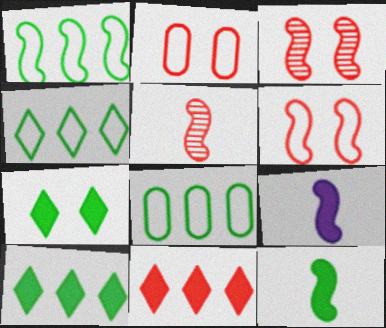[[1, 3, 9], 
[1, 4, 8], 
[2, 5, 11]]